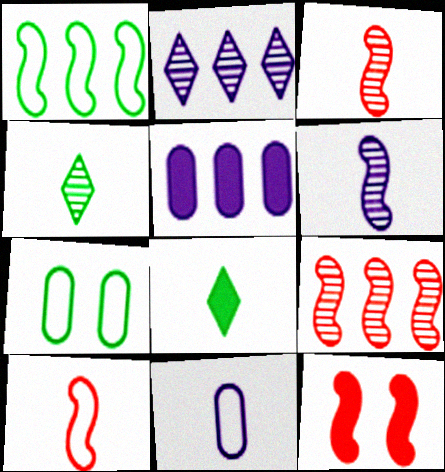[[1, 6, 12], 
[3, 8, 11], 
[5, 8, 12], 
[9, 10, 12]]